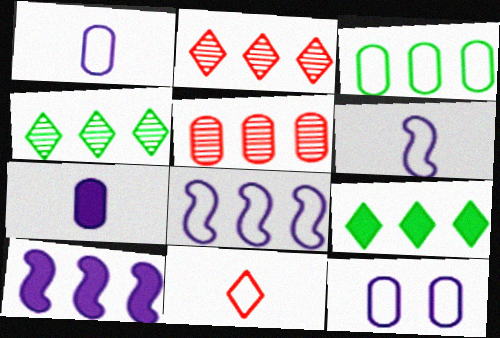[[2, 3, 10], 
[5, 8, 9]]